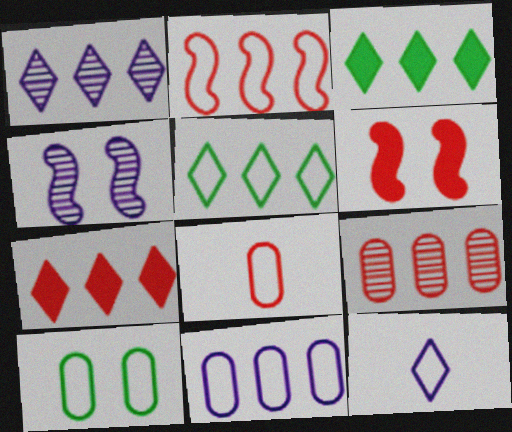[[1, 5, 7], 
[2, 5, 11], 
[2, 7, 9], 
[2, 10, 12], 
[3, 4, 8], 
[8, 10, 11]]